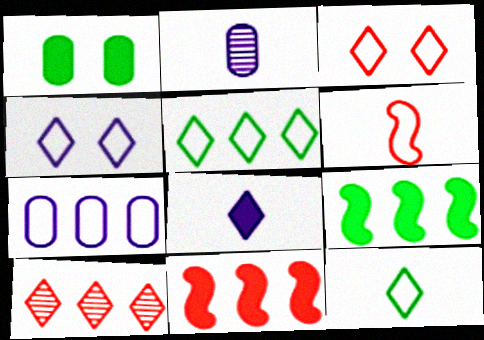[[1, 8, 11], 
[2, 3, 9], 
[7, 9, 10]]